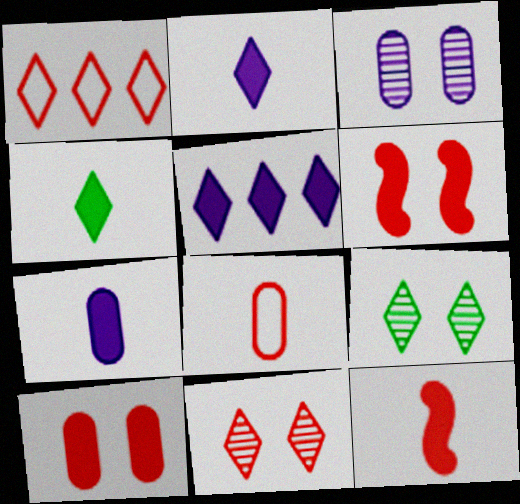[[1, 2, 9], 
[4, 7, 12]]